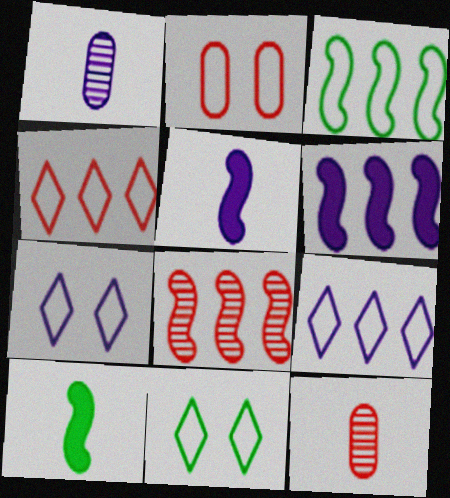[[1, 6, 7], 
[3, 6, 8], 
[6, 11, 12]]